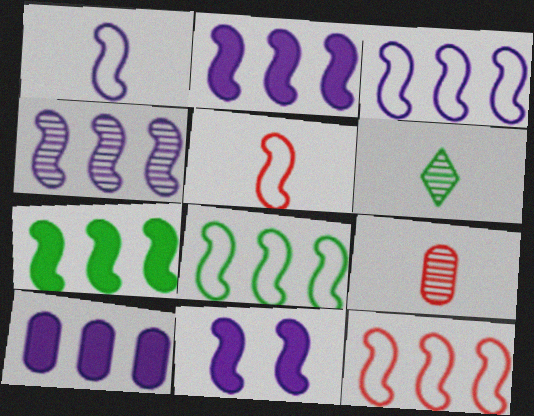[[1, 4, 11], 
[2, 3, 4], 
[3, 8, 12], 
[4, 7, 12]]